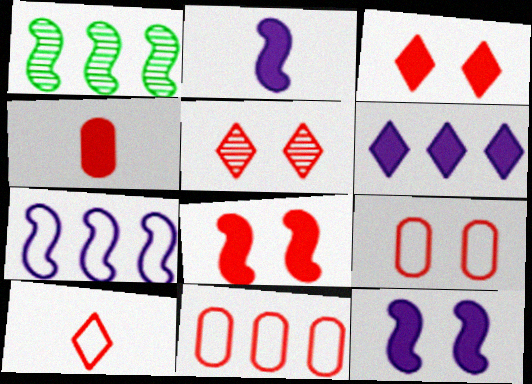[[1, 6, 11], 
[5, 8, 9]]